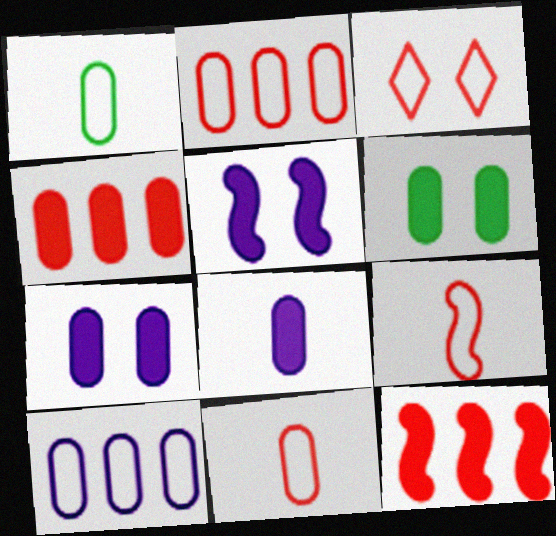[[2, 3, 9], 
[4, 6, 8]]